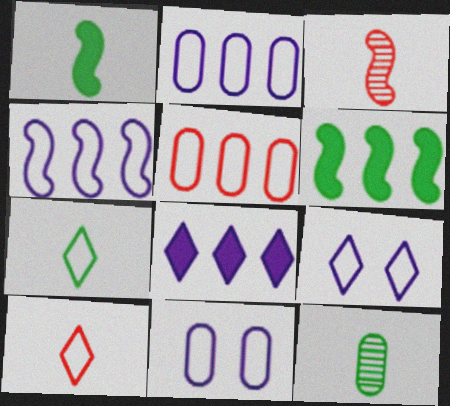[[1, 7, 12]]